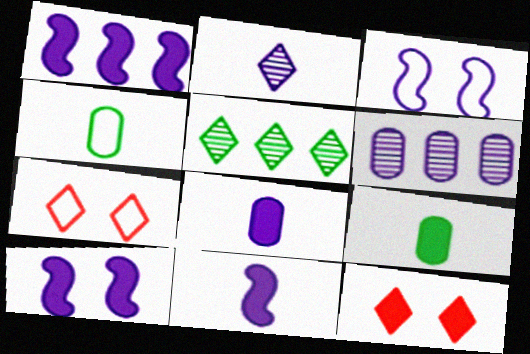[[1, 9, 12], 
[1, 10, 11]]